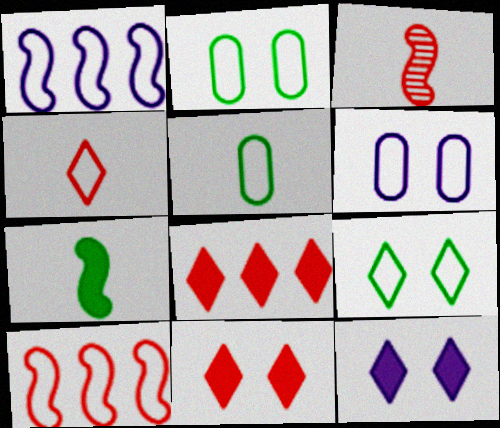[[1, 2, 4]]